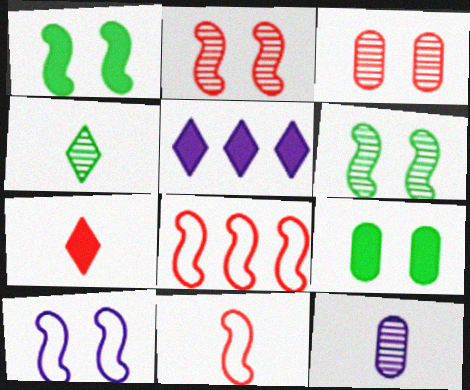[[1, 2, 10], 
[3, 7, 8], 
[5, 10, 12]]